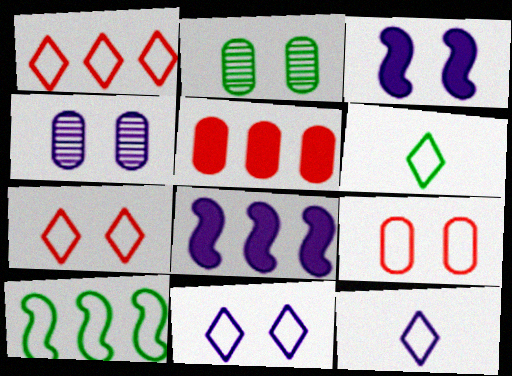[[1, 6, 11], 
[2, 3, 7], 
[3, 4, 11], 
[4, 8, 12], 
[9, 10, 12]]